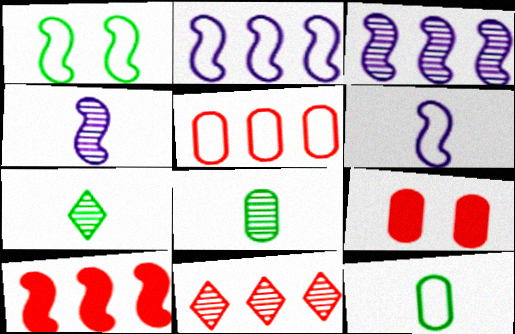[[1, 4, 10], 
[2, 7, 9], 
[5, 10, 11]]